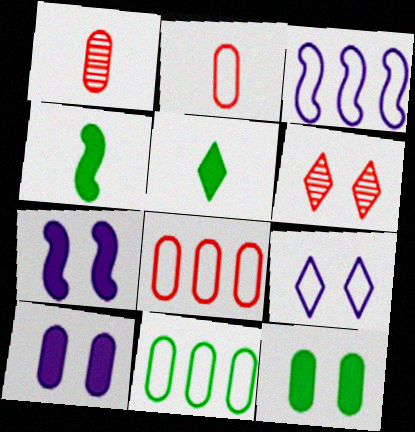[[1, 10, 11]]